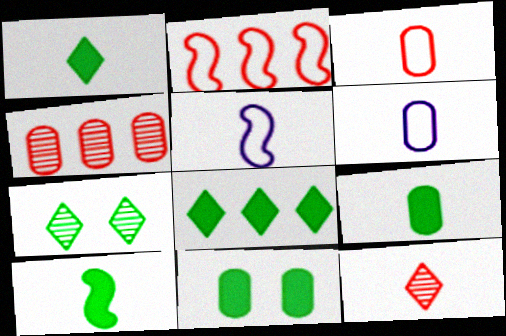[[1, 9, 10], 
[4, 6, 11], 
[5, 9, 12], 
[6, 10, 12], 
[8, 10, 11]]